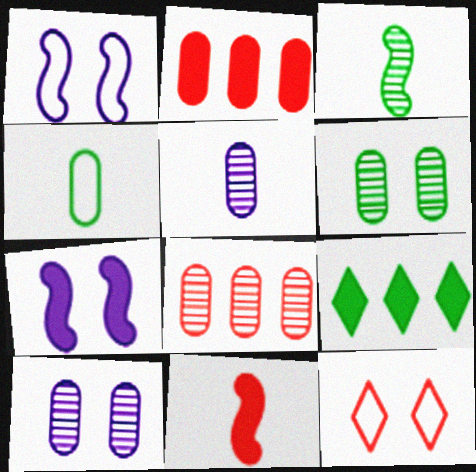[[2, 4, 10], 
[5, 6, 8], 
[6, 7, 12], 
[8, 11, 12]]